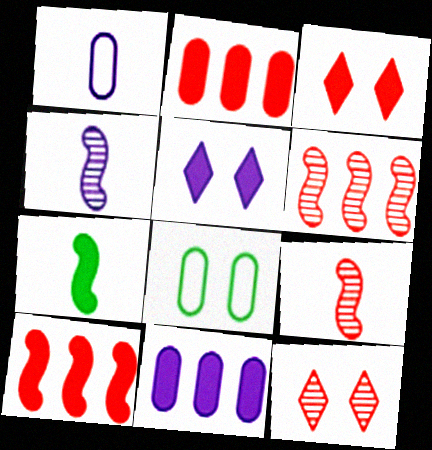[[2, 5, 7], 
[3, 7, 11]]